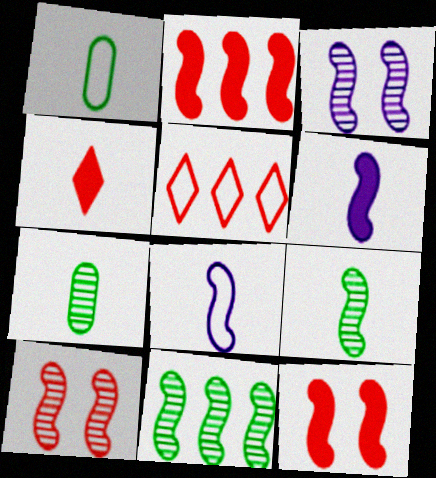[[4, 7, 8], 
[8, 11, 12]]